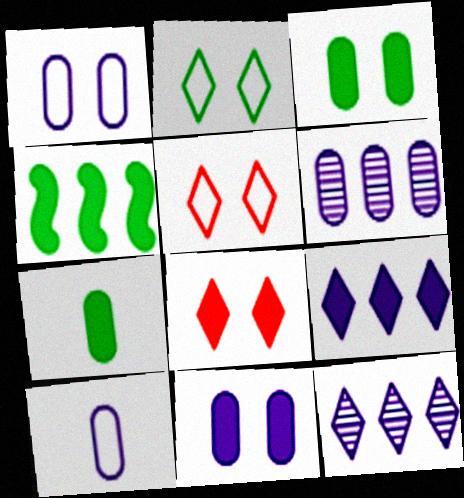[[6, 10, 11]]